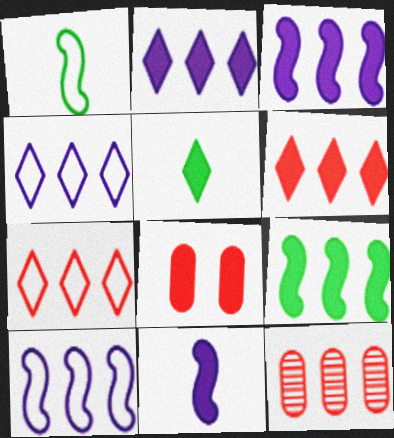[[3, 5, 8], 
[4, 9, 12]]